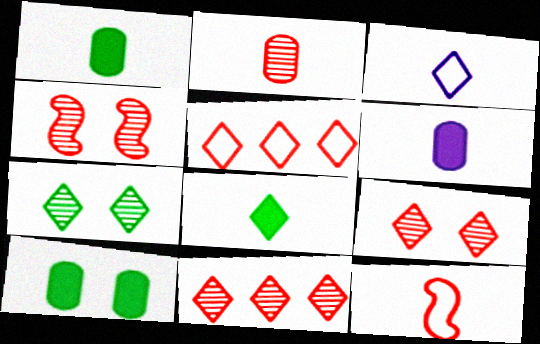[[2, 4, 11]]